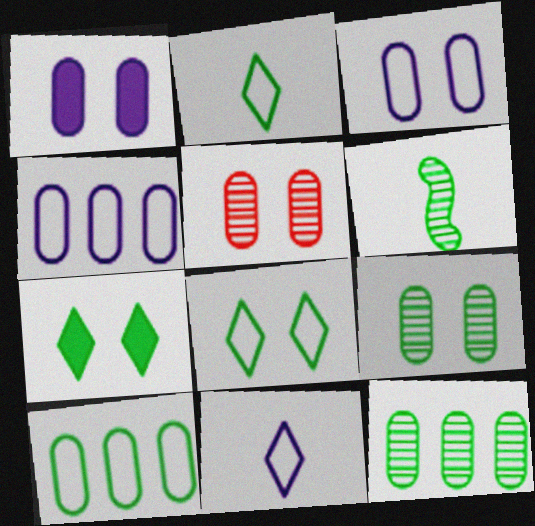[[6, 7, 10]]